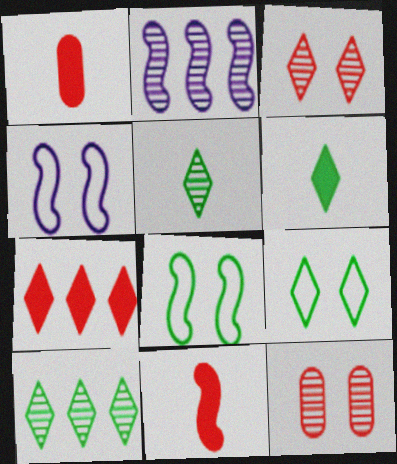[[1, 2, 9], 
[1, 4, 10], 
[2, 5, 12], 
[2, 8, 11], 
[6, 9, 10]]